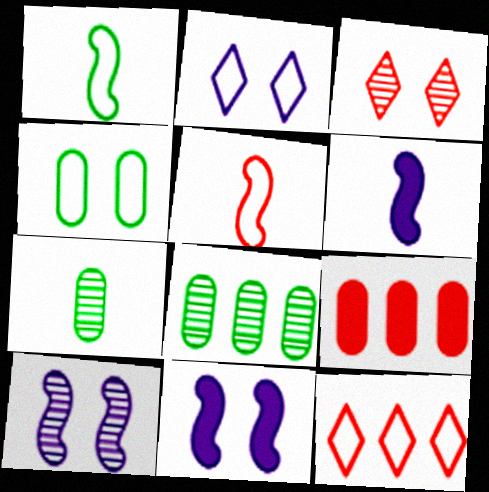[[3, 4, 11], 
[3, 5, 9], 
[7, 11, 12]]